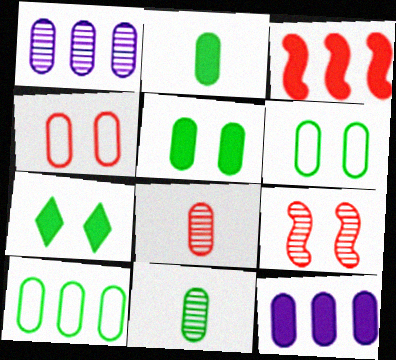[[1, 2, 4], 
[4, 11, 12], 
[5, 10, 11], 
[6, 8, 12]]